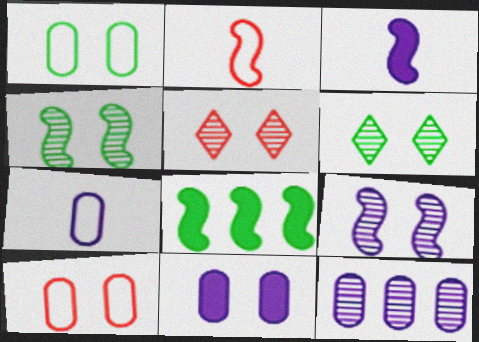[[2, 8, 9], 
[5, 7, 8], 
[7, 11, 12]]